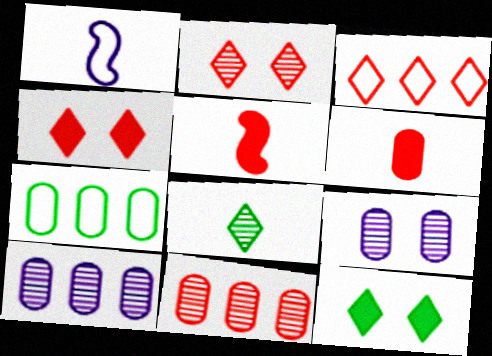[[1, 6, 8], 
[1, 11, 12], 
[6, 7, 9]]